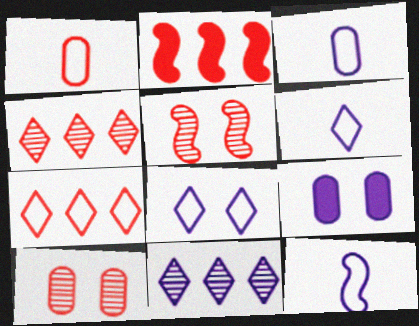[[3, 6, 12], 
[9, 11, 12]]